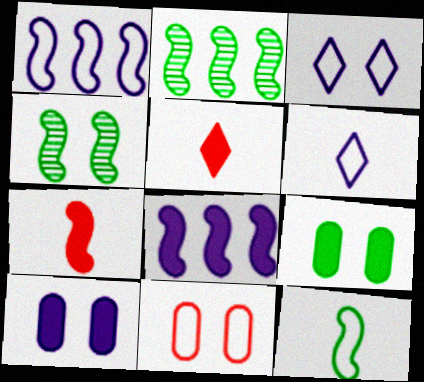[[1, 4, 7], 
[5, 8, 9]]